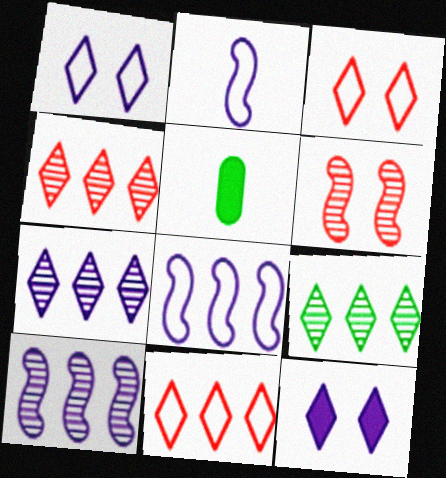[[3, 5, 10], 
[4, 7, 9]]